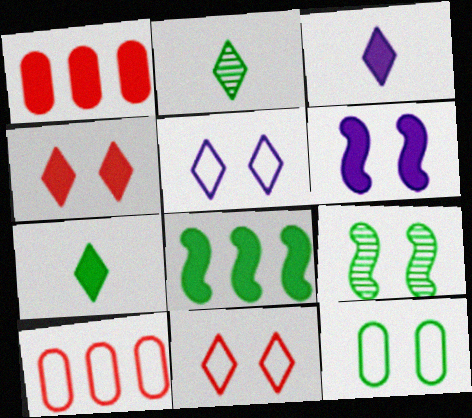[[1, 6, 7], 
[2, 6, 10], 
[2, 8, 12], 
[3, 9, 10]]